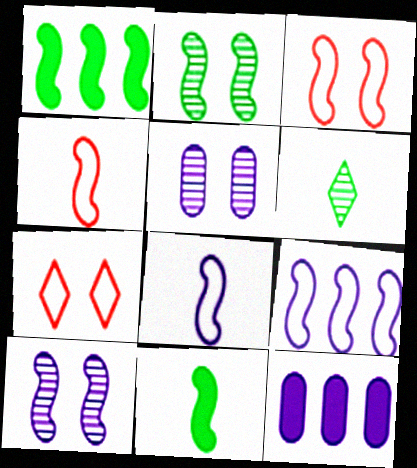[[1, 4, 10], 
[3, 6, 12]]